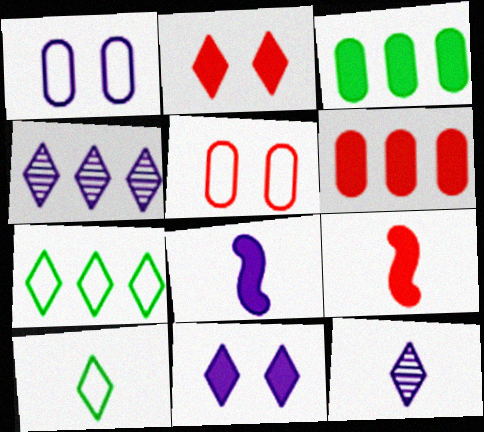[[1, 4, 8], 
[2, 3, 8], 
[2, 4, 10], 
[2, 6, 9], 
[2, 7, 12], 
[3, 9, 11]]